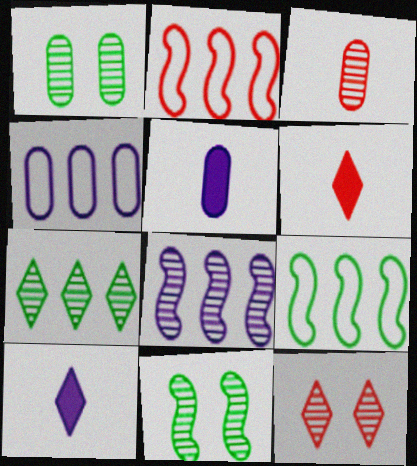[[1, 2, 10], 
[4, 6, 11], 
[5, 9, 12]]